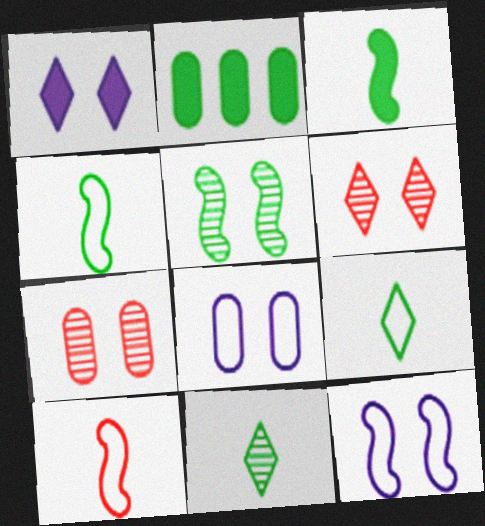[[2, 5, 9]]